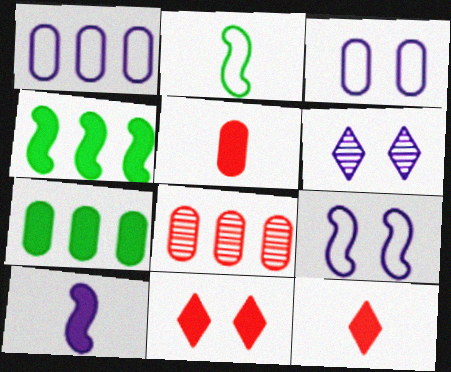[[1, 6, 10], 
[1, 7, 8], 
[7, 10, 11]]